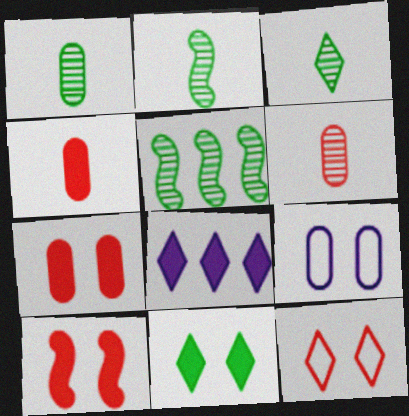[[1, 2, 3], 
[3, 8, 12]]